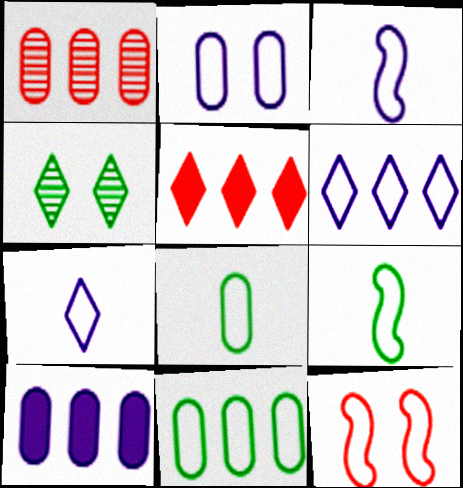[[1, 10, 11], 
[2, 3, 6], 
[4, 5, 7], 
[6, 8, 12], 
[7, 11, 12]]